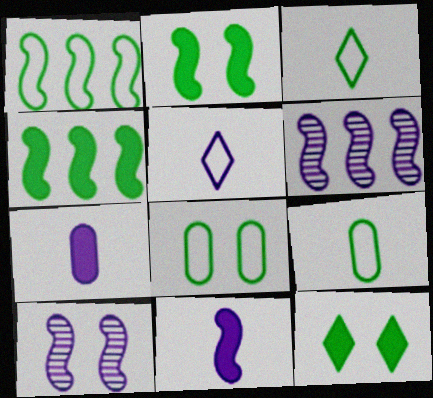[[1, 3, 8]]